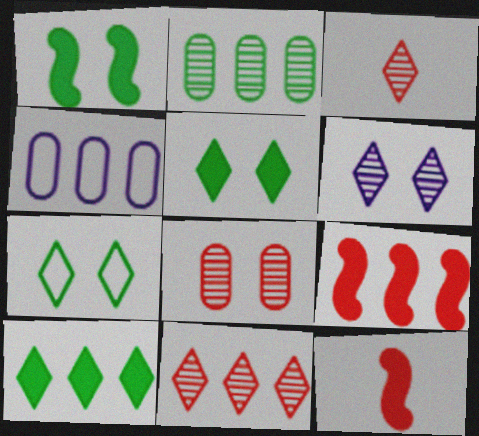[[1, 3, 4]]